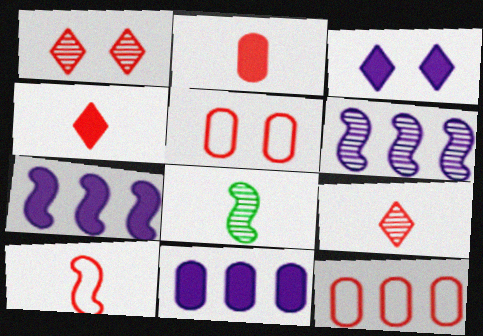[[2, 9, 10], 
[3, 8, 12]]